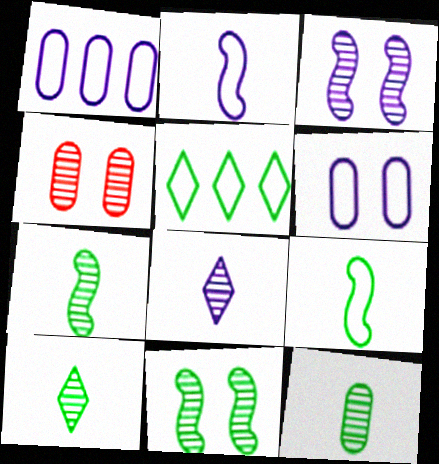[[7, 10, 12]]